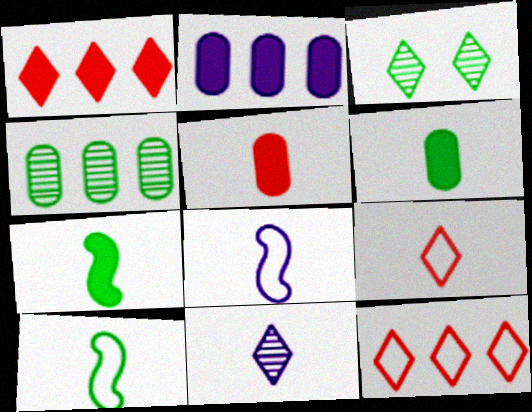[[5, 10, 11]]